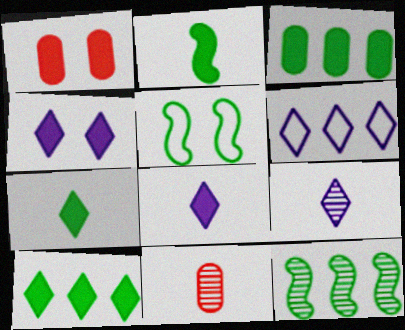[[2, 5, 12], 
[4, 6, 9]]